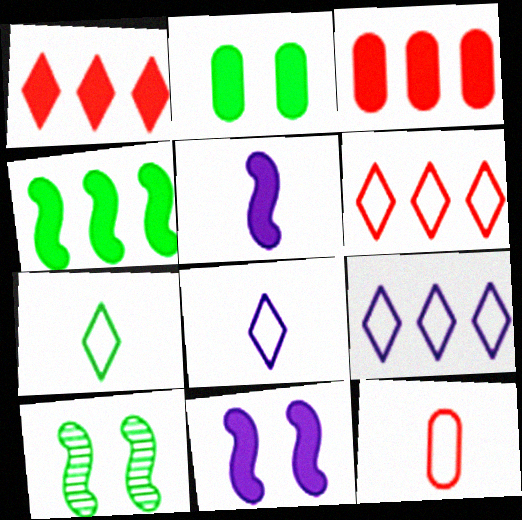[[1, 2, 5], 
[3, 8, 10]]